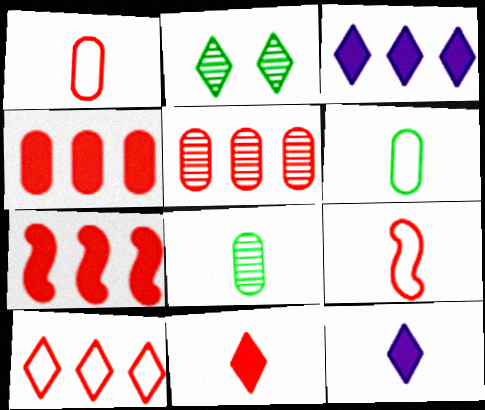[[2, 10, 12], 
[5, 7, 10], 
[8, 9, 12]]